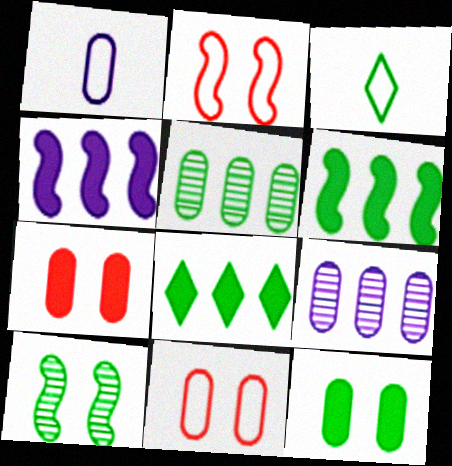[[1, 5, 7]]